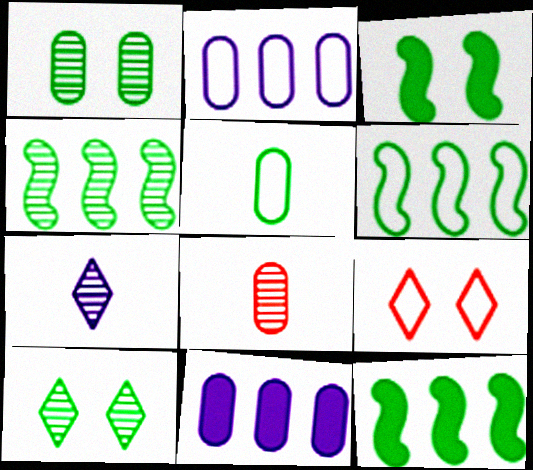[[4, 6, 12], 
[5, 10, 12]]